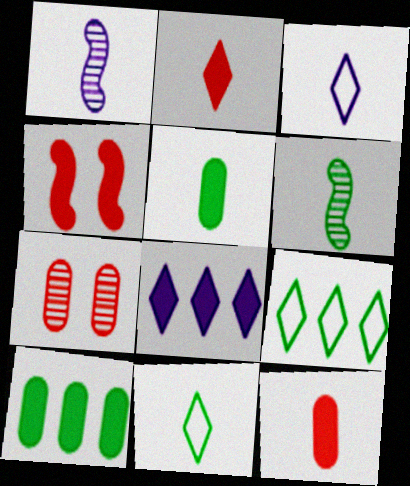[[1, 11, 12], 
[3, 6, 12], 
[4, 5, 8], 
[5, 6, 11]]